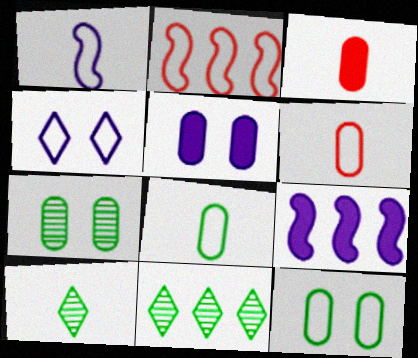[[1, 3, 10], 
[2, 4, 8], 
[2, 5, 10]]